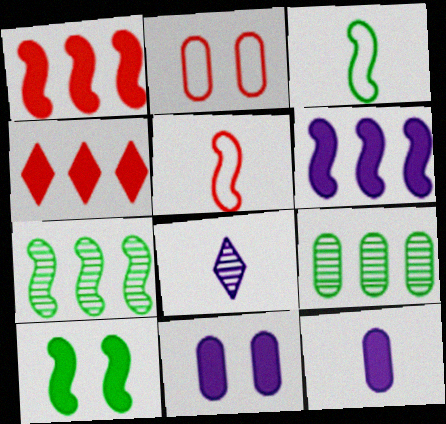[[2, 9, 12], 
[3, 7, 10], 
[4, 10, 12]]